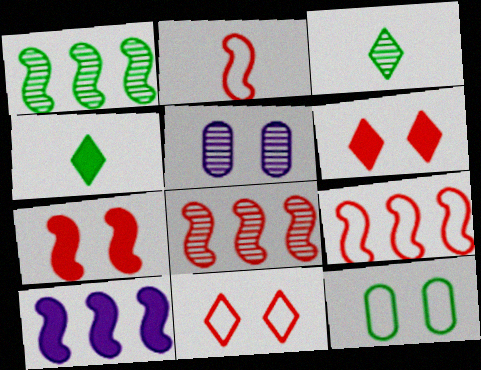[[1, 4, 12], 
[1, 9, 10], 
[2, 7, 8], 
[3, 5, 8], 
[4, 5, 9]]